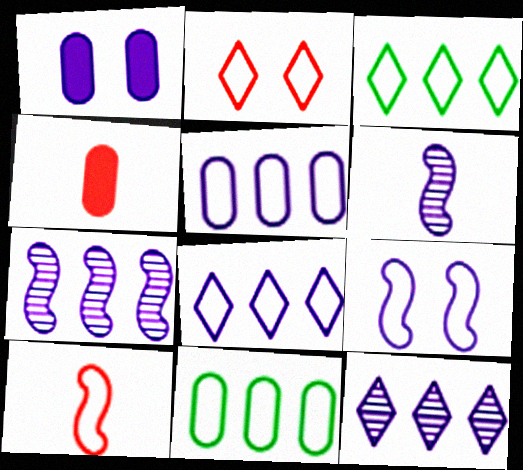[[1, 6, 8]]